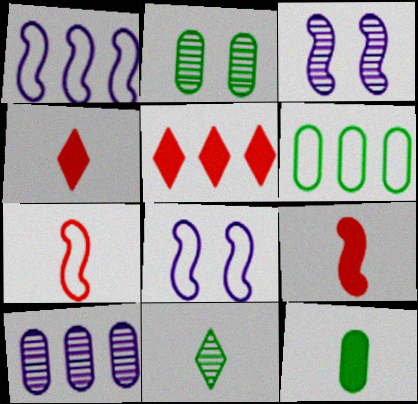[[1, 2, 4], 
[2, 6, 12], 
[3, 4, 6]]